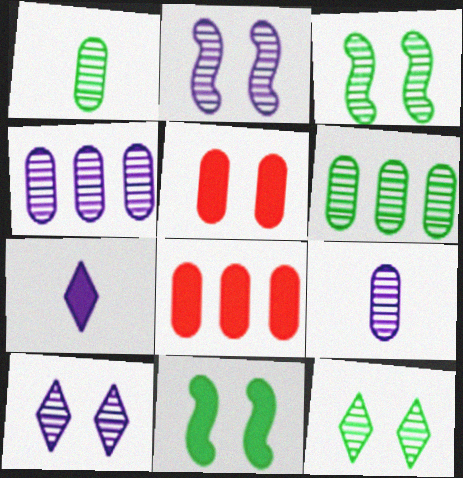[[7, 8, 11]]